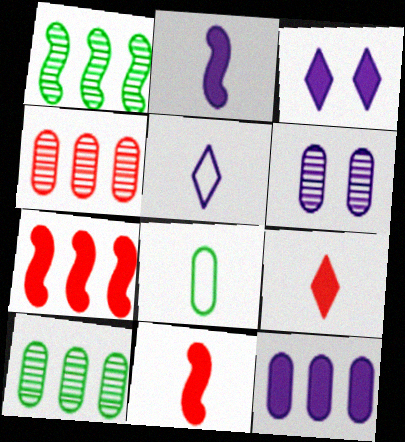[[2, 3, 12]]